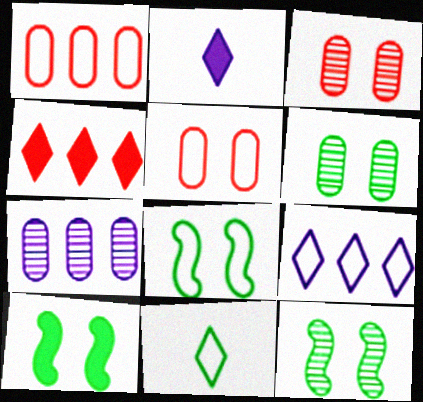[[1, 2, 12], 
[8, 10, 12]]